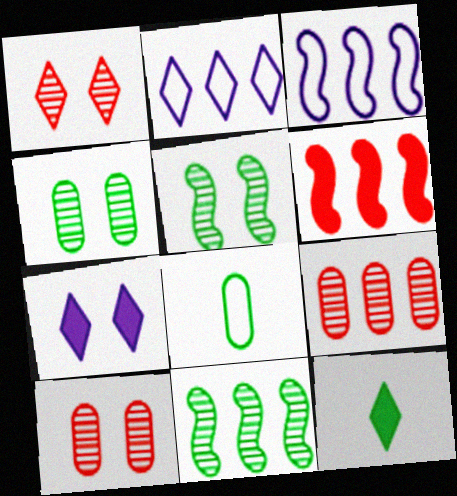[[1, 2, 12], 
[3, 6, 11], 
[3, 10, 12]]